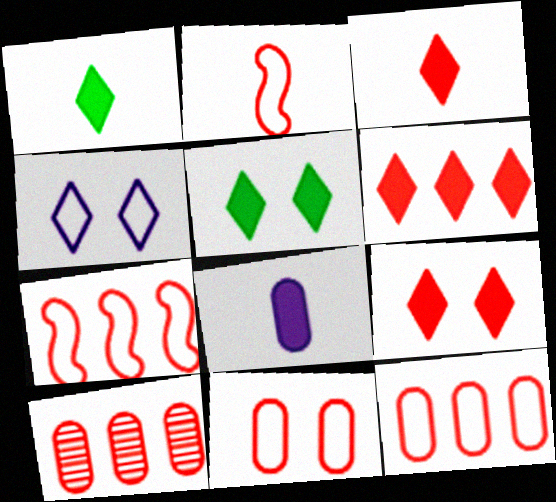[[2, 9, 10], 
[3, 6, 9], 
[6, 7, 10]]